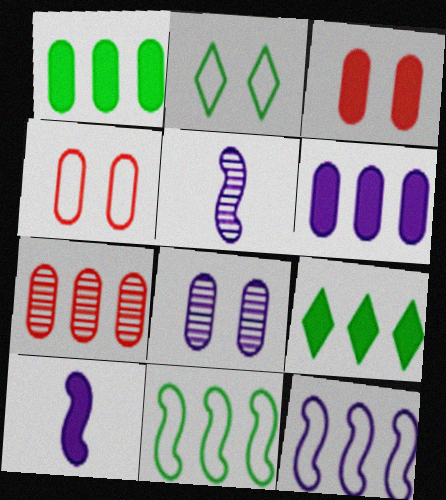[[2, 7, 10], 
[3, 9, 10], 
[4, 5, 9], 
[7, 9, 12]]